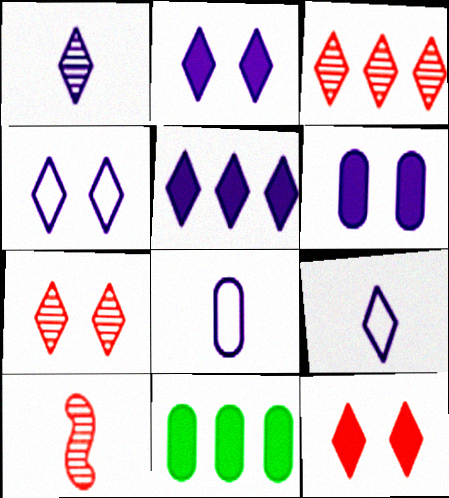[[1, 4, 5], 
[4, 10, 11]]